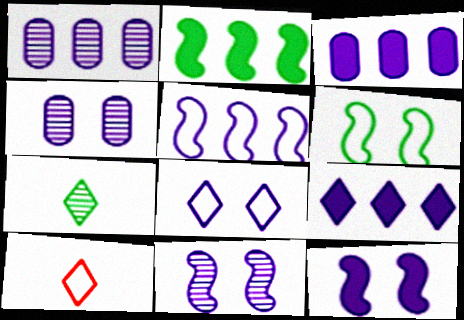[[1, 5, 9], 
[2, 4, 10], 
[4, 8, 12]]